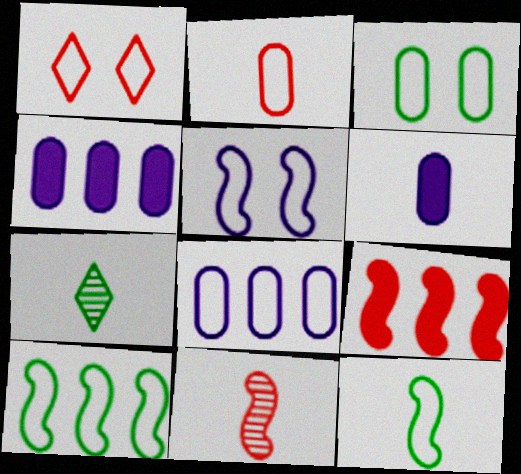[[1, 3, 5], 
[1, 8, 12], 
[2, 3, 8]]